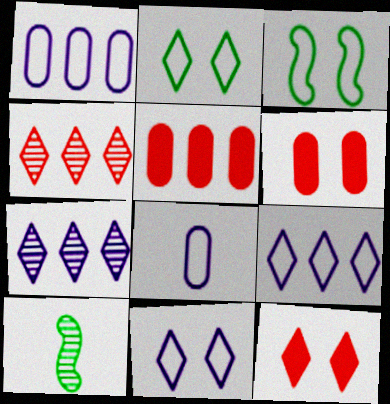[[1, 10, 12], 
[5, 10, 11], 
[6, 9, 10]]